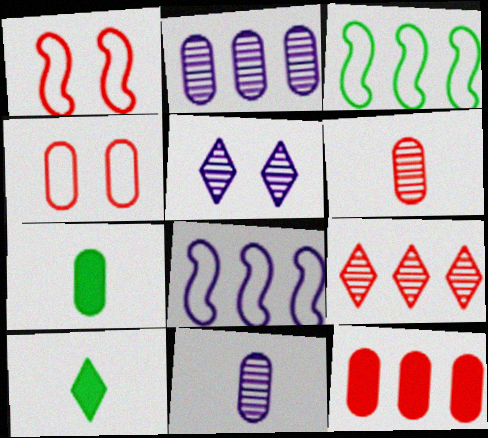[[1, 2, 10], 
[2, 4, 7], 
[4, 6, 12]]